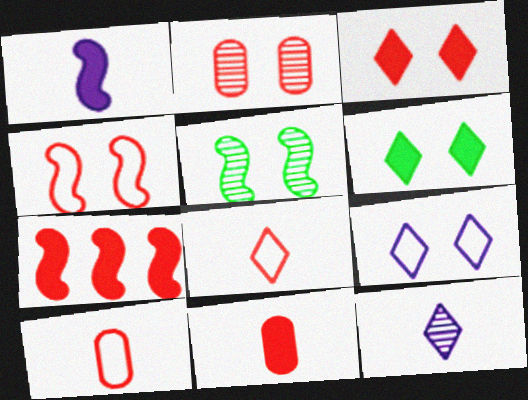[[2, 3, 4], 
[2, 7, 8], 
[3, 7, 11]]